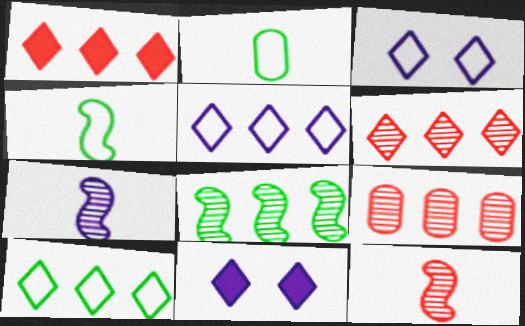[[4, 9, 11]]